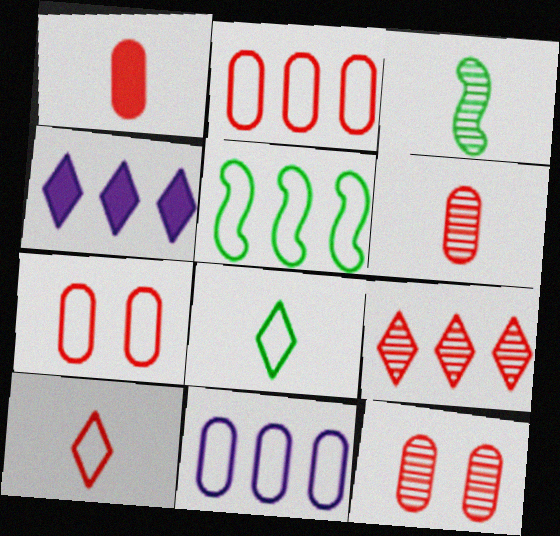[[1, 2, 12], 
[3, 4, 7]]